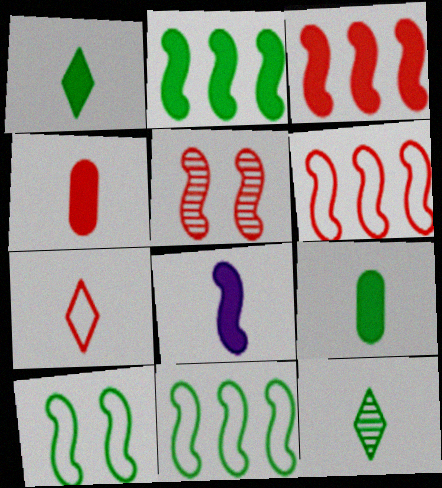[[1, 4, 8], 
[5, 8, 11]]